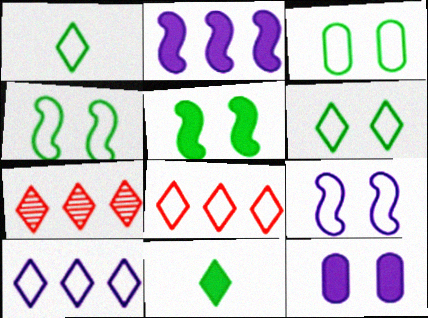[[3, 4, 6]]